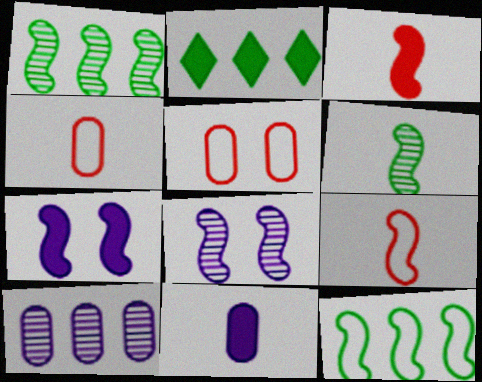[[1, 7, 9], 
[2, 4, 8], 
[3, 8, 12]]